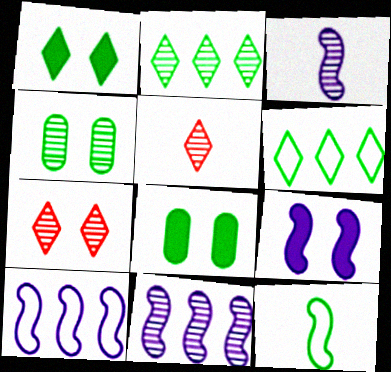[[2, 8, 12], 
[3, 9, 10], 
[4, 5, 11], 
[5, 8, 10]]